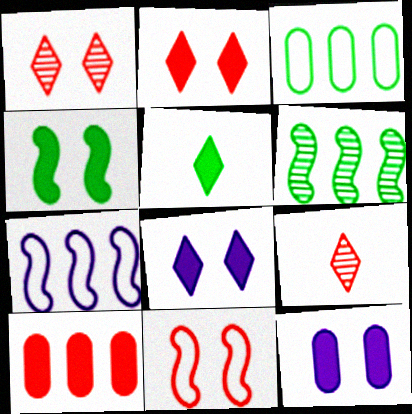[[2, 4, 12], 
[9, 10, 11]]